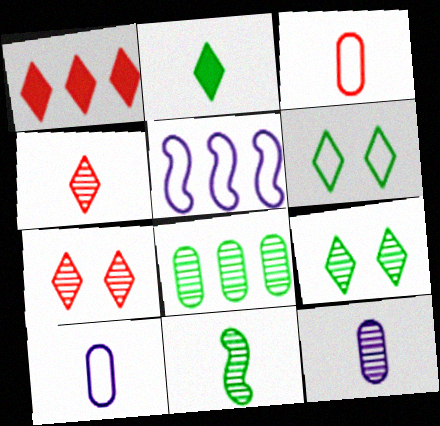[[1, 5, 8], 
[3, 5, 6], 
[4, 11, 12], 
[8, 9, 11]]